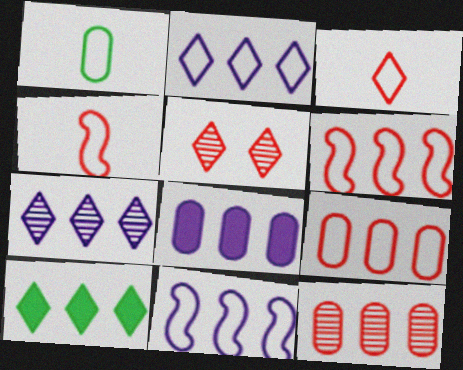[[7, 8, 11], 
[10, 11, 12]]